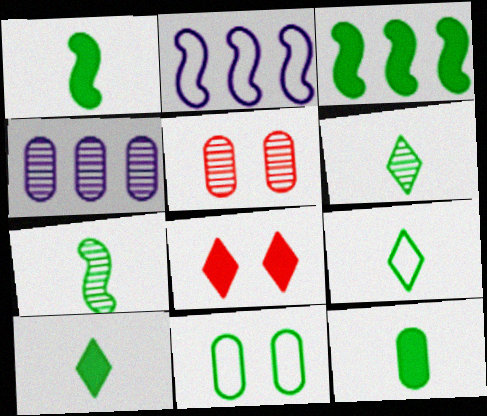[[1, 10, 12], 
[2, 5, 10], 
[3, 6, 11], 
[6, 9, 10], 
[7, 9, 12]]